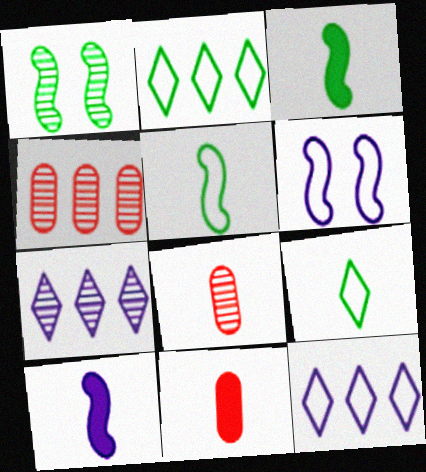[[1, 7, 8], 
[1, 11, 12], 
[8, 9, 10]]